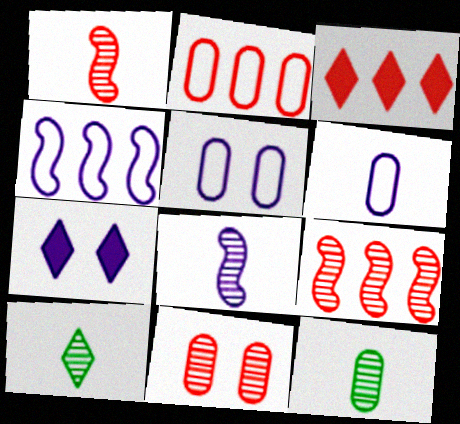[[2, 3, 9]]